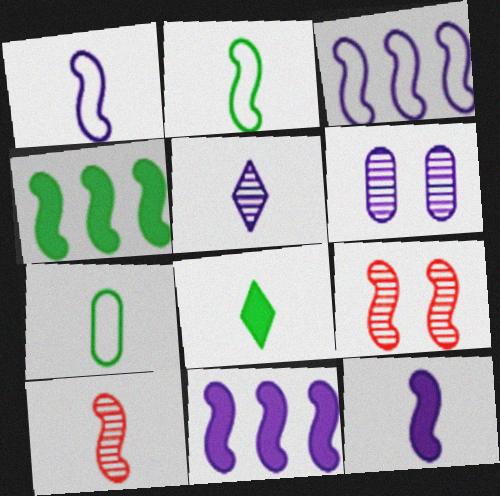[[1, 4, 9], 
[2, 9, 11], 
[2, 10, 12]]